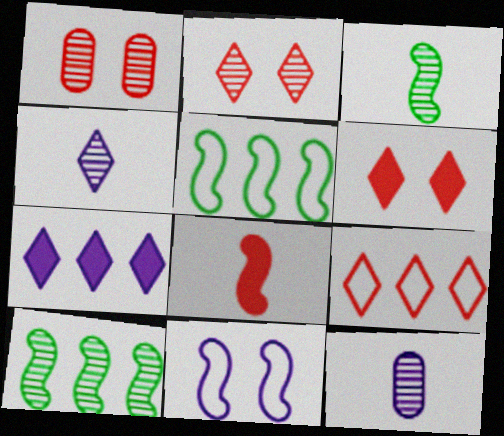[[1, 4, 10], 
[1, 8, 9], 
[2, 10, 12], 
[5, 6, 12], 
[7, 11, 12], 
[8, 10, 11]]